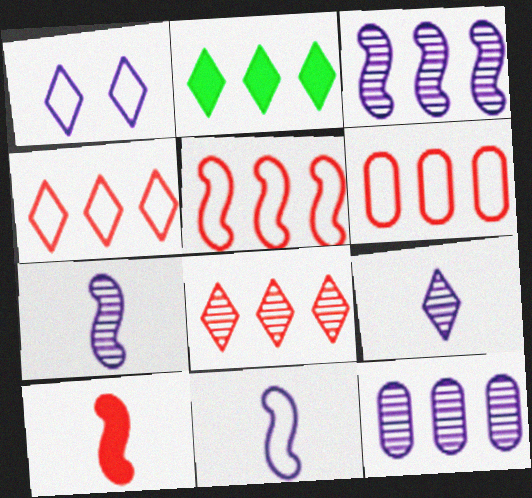[[2, 3, 6], 
[2, 5, 12], 
[4, 5, 6]]